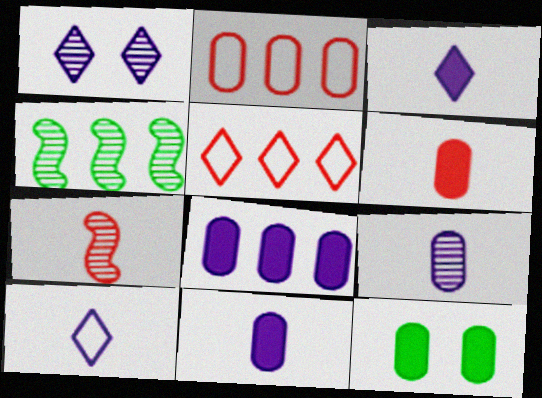[[2, 9, 12], 
[4, 5, 8], 
[6, 8, 12]]